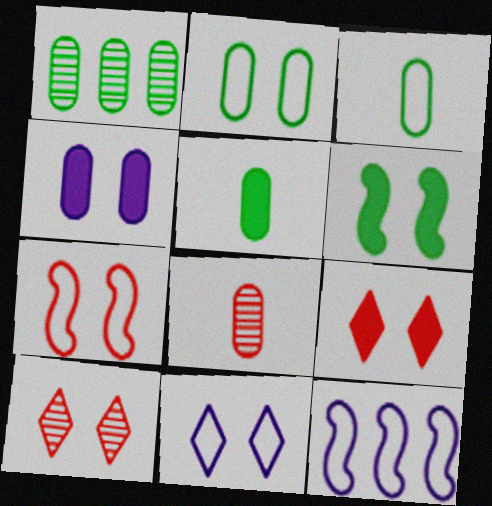[[1, 2, 5], 
[2, 7, 11], 
[4, 6, 9], 
[5, 10, 12]]